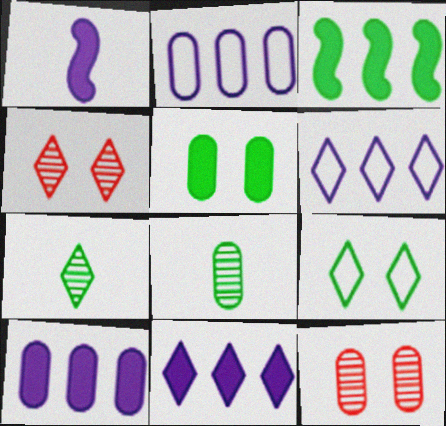[[3, 8, 9]]